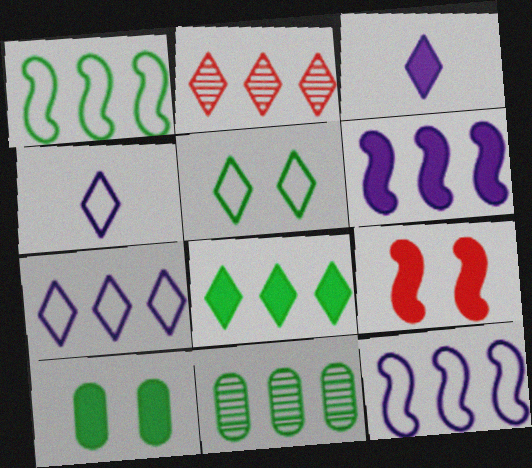[[1, 8, 11], 
[2, 3, 5], 
[2, 7, 8], 
[4, 9, 11]]